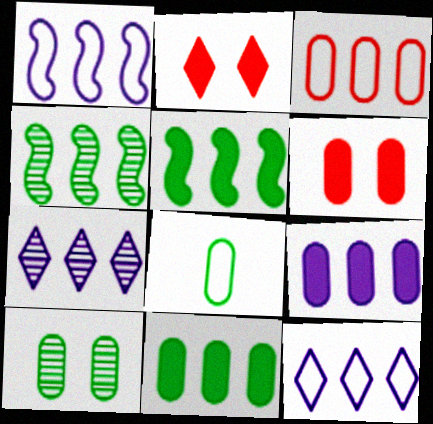[[1, 7, 9], 
[3, 5, 7], 
[8, 10, 11]]